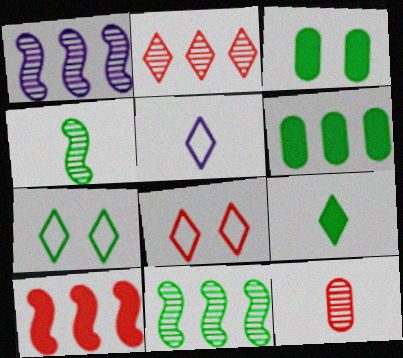[[4, 6, 7], 
[8, 10, 12]]